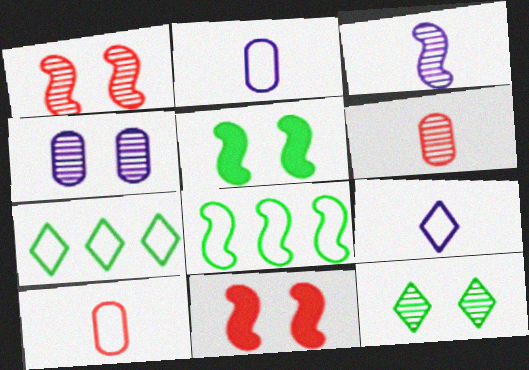[[1, 4, 12], 
[3, 8, 11]]